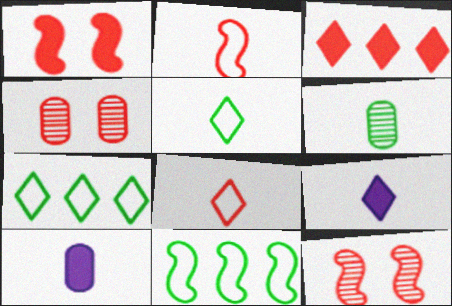[[2, 3, 4], 
[2, 6, 9], 
[4, 9, 11], 
[7, 10, 12]]